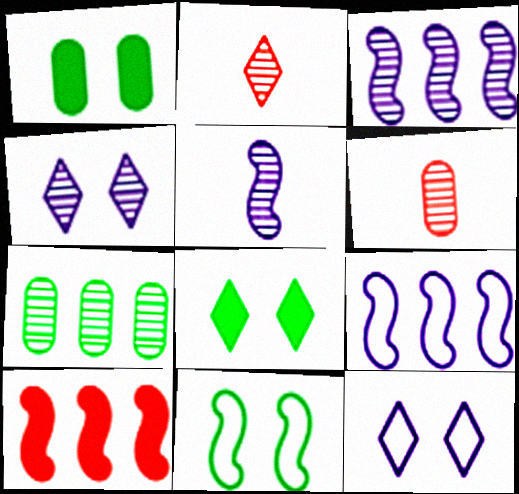[[1, 2, 9], 
[5, 10, 11], 
[6, 8, 9]]